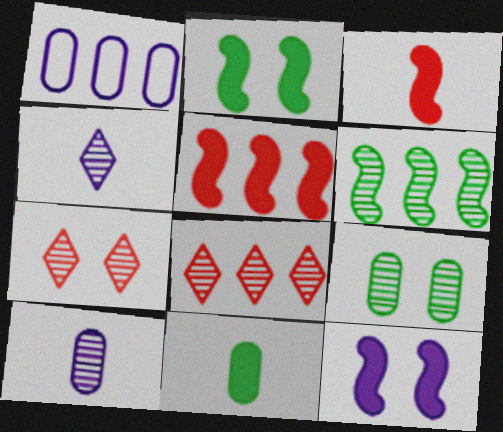[[1, 4, 12], 
[6, 7, 10]]